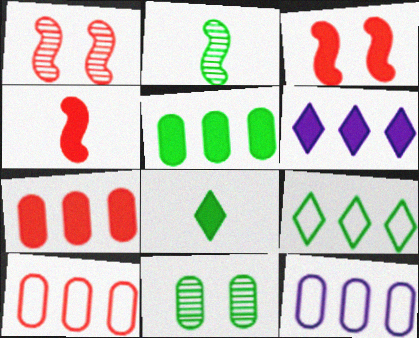[[1, 8, 12]]